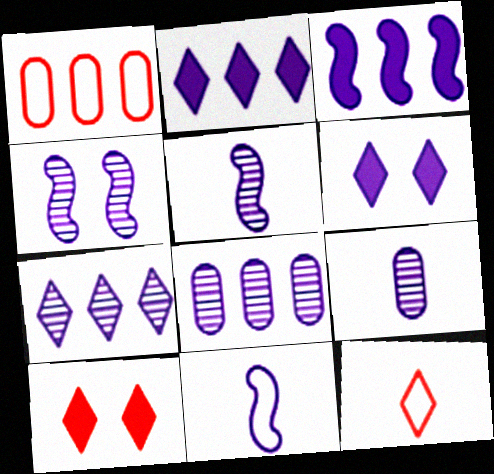[[3, 4, 11], 
[4, 7, 9], 
[6, 8, 11]]